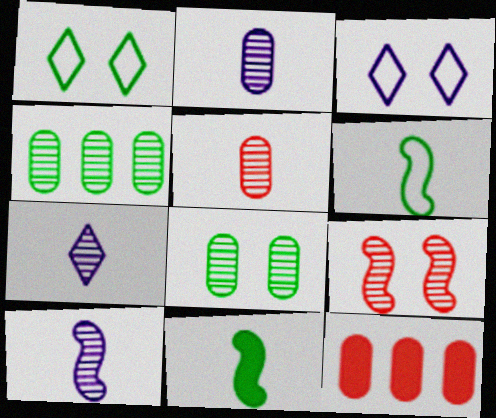[[1, 4, 11], 
[1, 10, 12], 
[2, 7, 10], 
[4, 7, 9]]